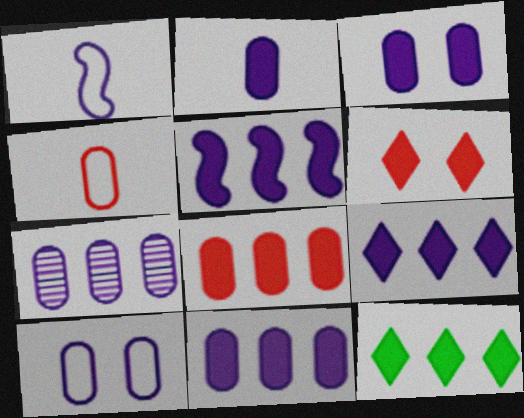[[2, 3, 11], 
[2, 7, 10], 
[5, 8, 12], 
[5, 9, 11]]